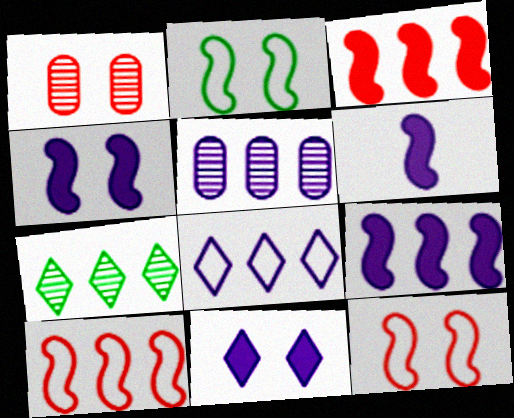[[1, 2, 11], 
[4, 6, 9], 
[5, 8, 9]]